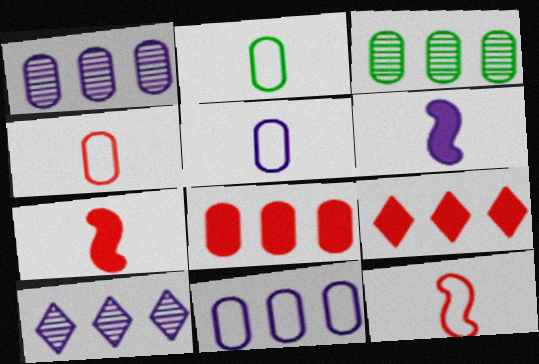[[2, 4, 5], 
[3, 8, 11]]